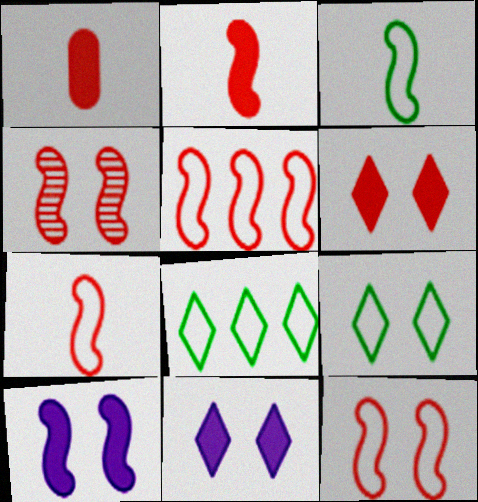[[2, 4, 5], 
[5, 7, 12]]